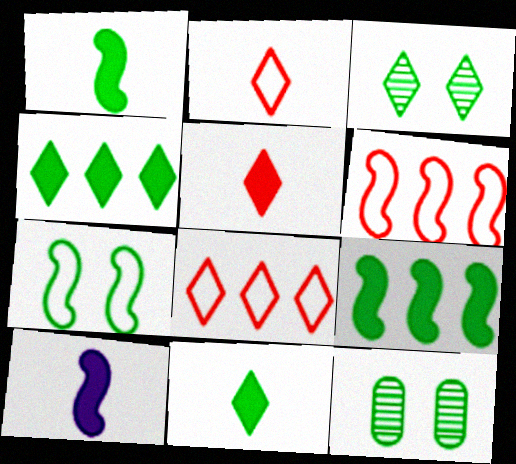[[8, 10, 12]]